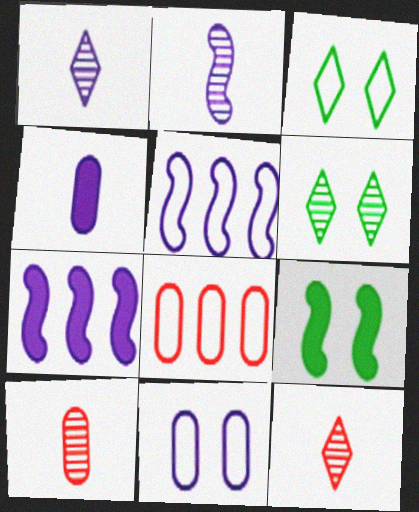[[1, 7, 11], 
[1, 8, 9], 
[3, 7, 10]]